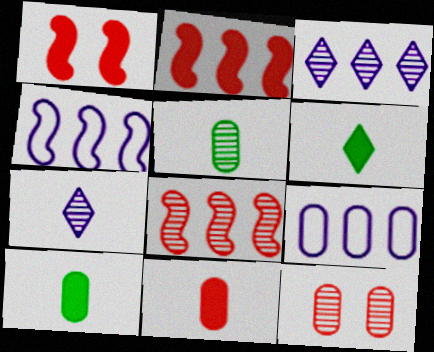[[4, 6, 12], 
[9, 10, 12]]